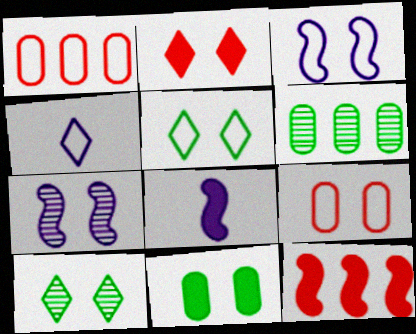[[1, 8, 10], 
[3, 5, 9]]